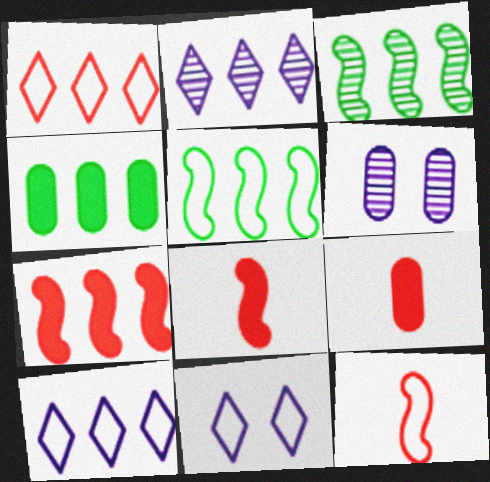[[3, 9, 11]]